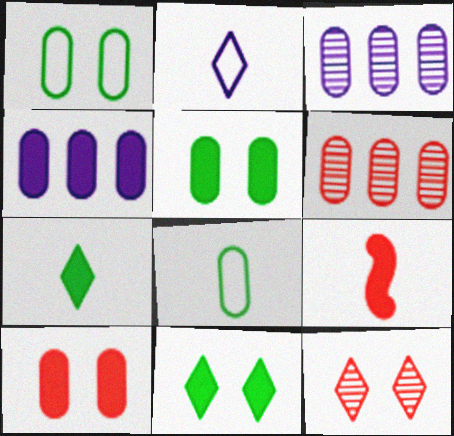[[3, 8, 10], 
[4, 9, 11]]